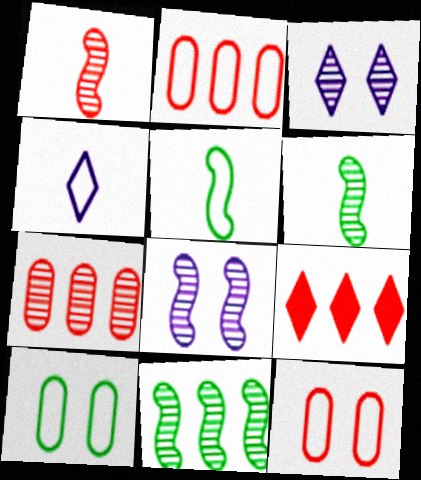[[1, 8, 11], 
[1, 9, 12], 
[3, 6, 7]]